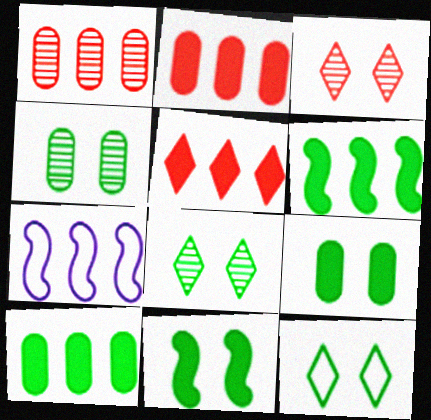[[4, 11, 12]]